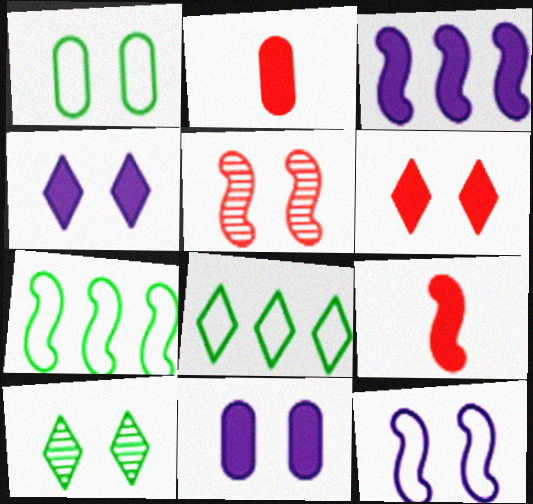[[1, 4, 5]]